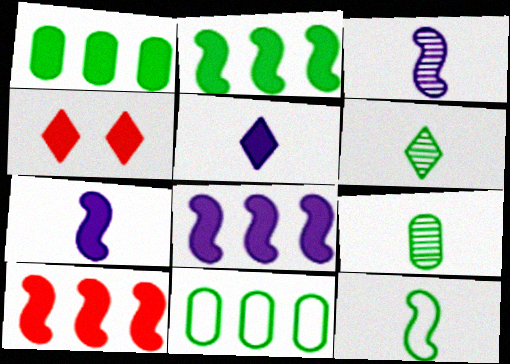[[1, 4, 7], 
[2, 8, 10], 
[3, 4, 11]]